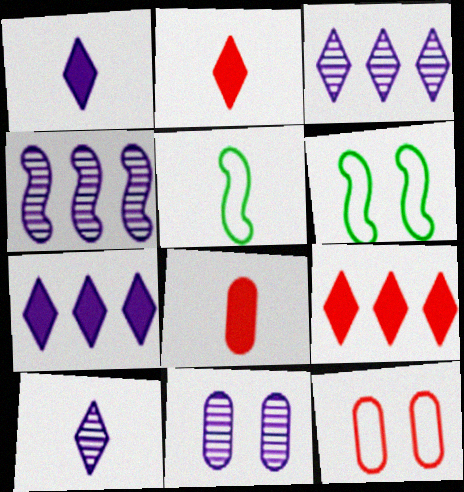[[3, 6, 8], 
[4, 10, 11], 
[5, 8, 10], 
[5, 9, 11]]